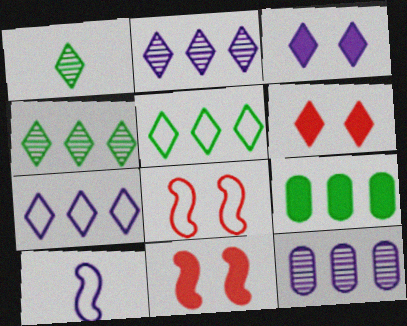[[1, 6, 7], 
[3, 10, 12]]